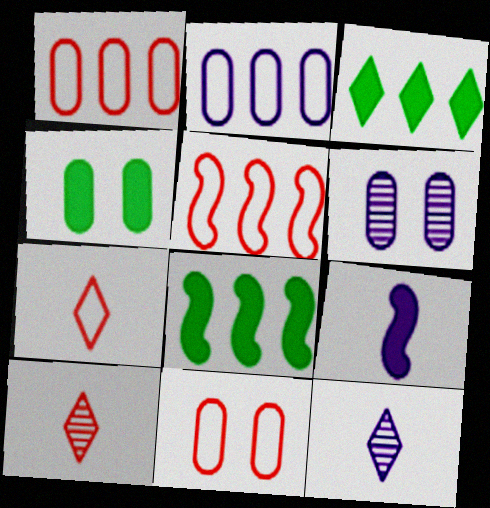[[4, 5, 12], 
[4, 6, 11], 
[5, 7, 11], 
[6, 7, 8], 
[8, 11, 12]]